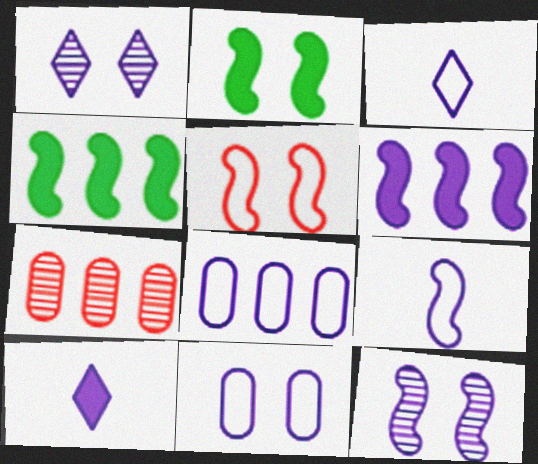[[2, 3, 7], 
[2, 5, 12], 
[6, 9, 12], 
[8, 10, 12]]